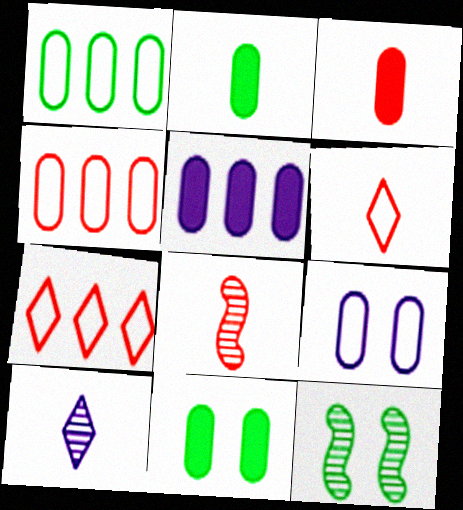[[3, 5, 11], 
[3, 6, 8], 
[5, 6, 12]]